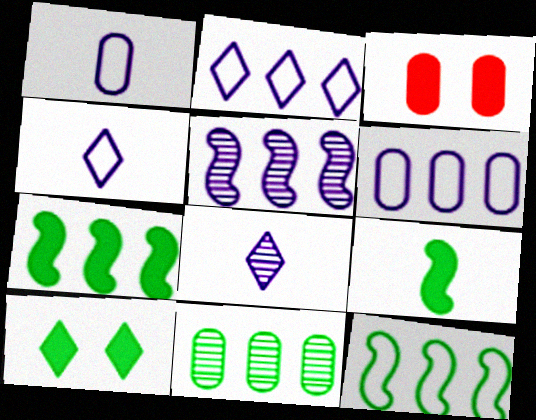[[1, 3, 11], 
[3, 8, 12]]